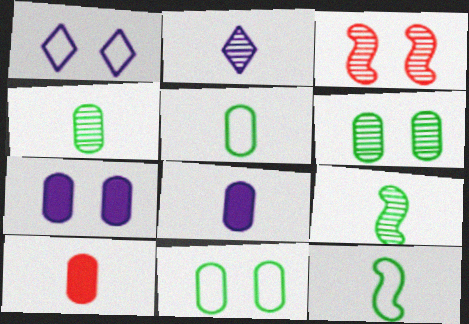[[2, 10, 12]]